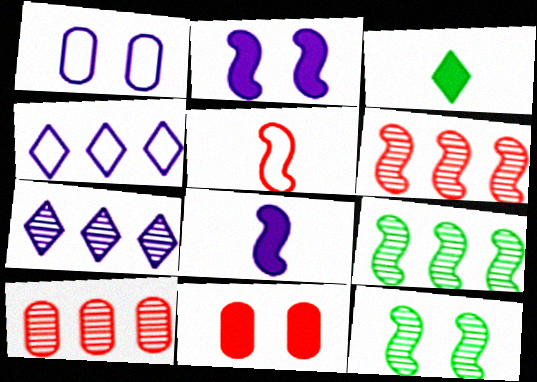[[1, 3, 6], 
[1, 7, 8], 
[2, 5, 9], 
[7, 9, 10]]